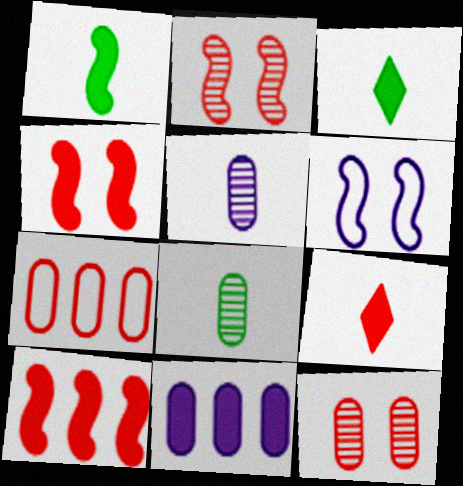[[2, 7, 9], 
[3, 4, 11]]